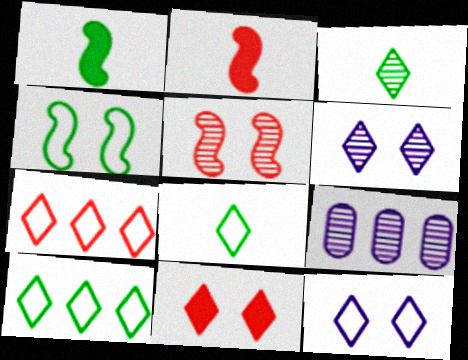[[3, 5, 9], 
[7, 8, 12]]